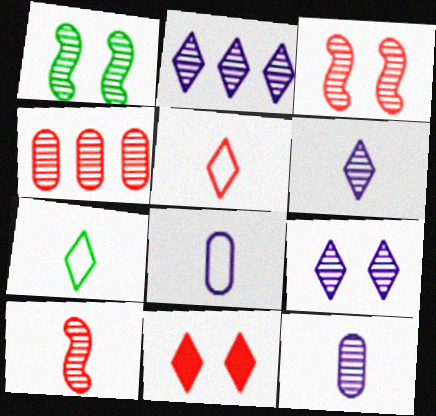[[1, 4, 6], 
[2, 6, 9], 
[2, 7, 11]]